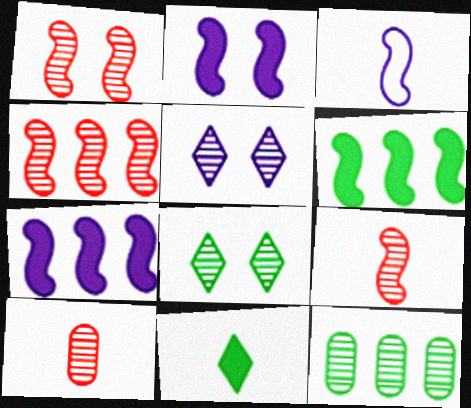[[1, 3, 6], 
[1, 4, 9], 
[3, 10, 11], 
[5, 9, 12]]